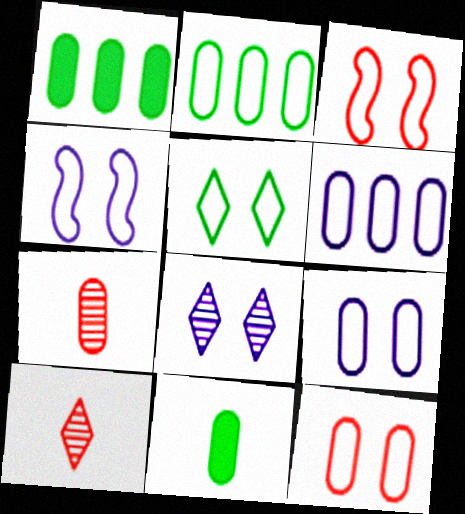[[1, 4, 10], 
[1, 7, 9], 
[3, 5, 9], 
[4, 5, 12]]